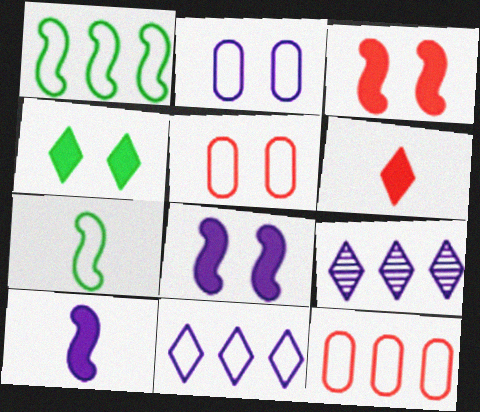[[1, 11, 12], 
[2, 9, 10], 
[5, 7, 11]]